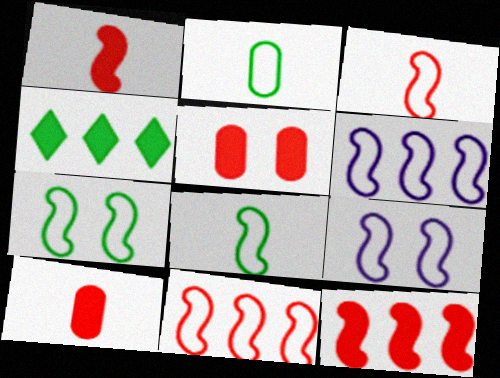[[3, 6, 7], 
[8, 9, 11]]